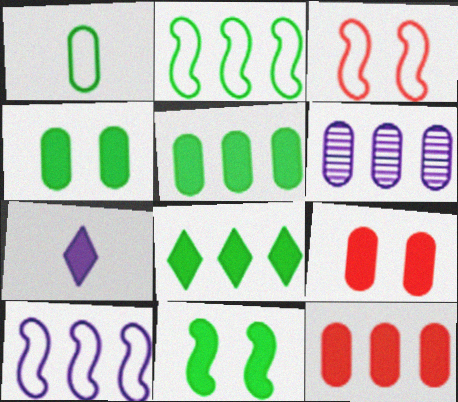[[1, 6, 9], 
[7, 11, 12]]